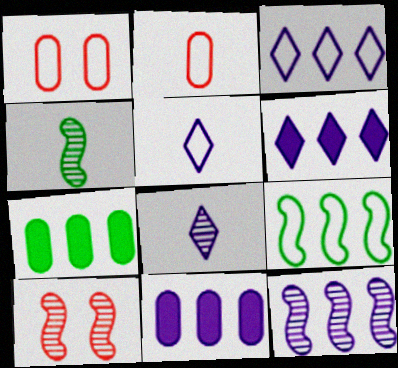[[1, 4, 6], 
[1, 5, 9], 
[3, 11, 12], 
[4, 10, 12], 
[5, 7, 10]]